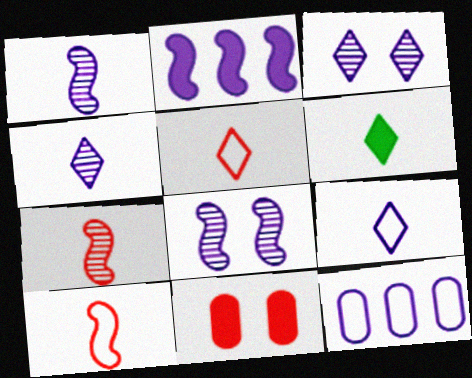[[2, 6, 11], 
[4, 5, 6]]